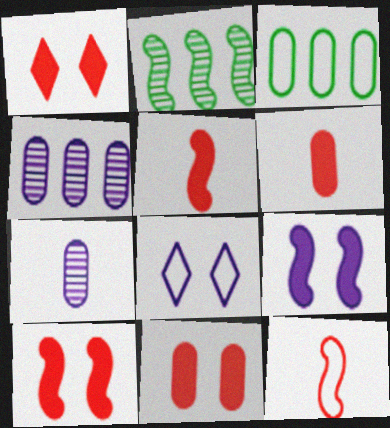[[1, 10, 11], 
[2, 6, 8], 
[2, 9, 12], 
[3, 7, 11], 
[3, 8, 12]]